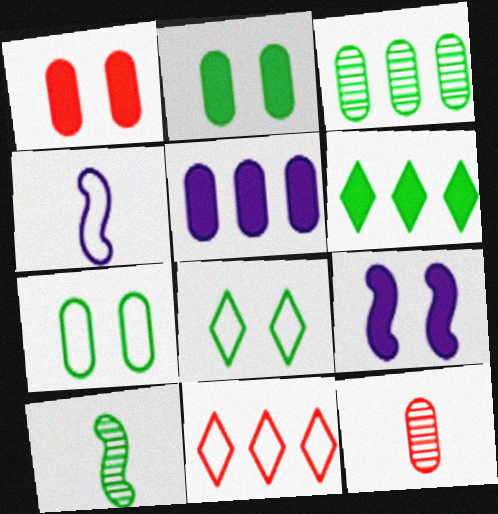[[4, 7, 11], 
[5, 7, 12], 
[6, 7, 10]]